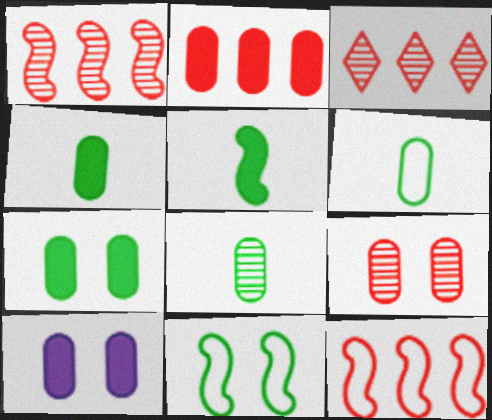[[2, 3, 12], 
[2, 4, 10], 
[4, 6, 8]]